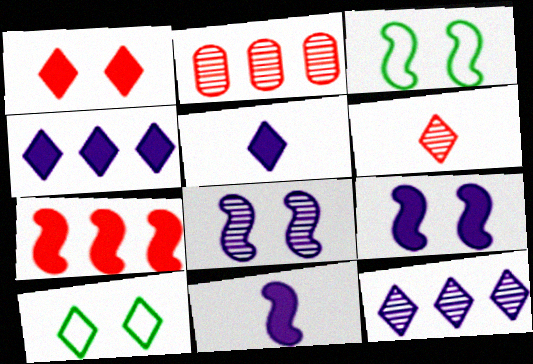[[2, 3, 5], 
[2, 10, 11], 
[4, 6, 10]]